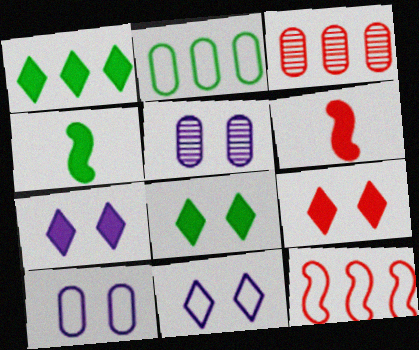[[3, 4, 11], 
[7, 8, 9]]